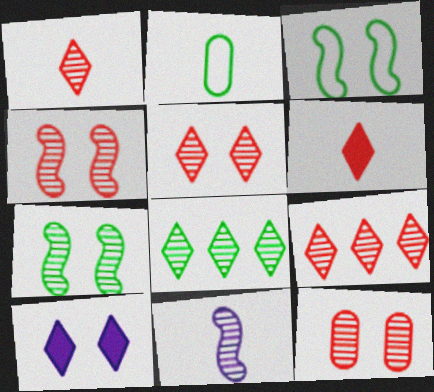[[1, 5, 9], 
[2, 6, 11], 
[3, 10, 12], 
[4, 5, 12], 
[8, 11, 12]]